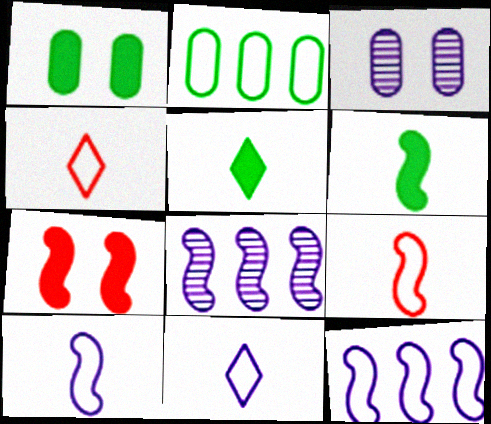[[1, 4, 8]]